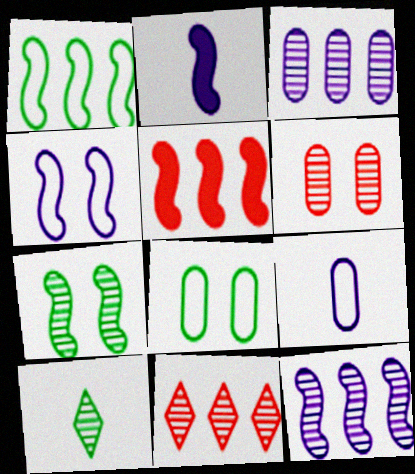[[1, 5, 12], 
[2, 4, 12], 
[2, 8, 11], 
[6, 10, 12]]